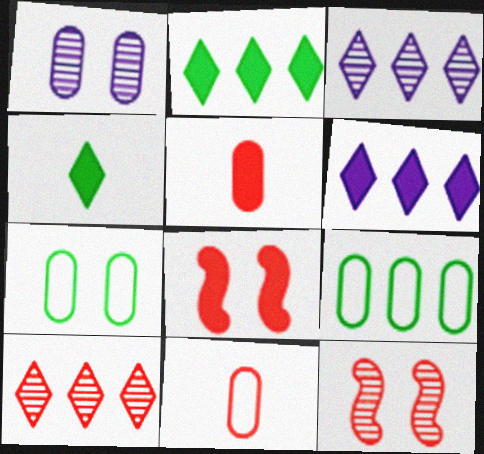[[1, 5, 9], 
[8, 10, 11]]